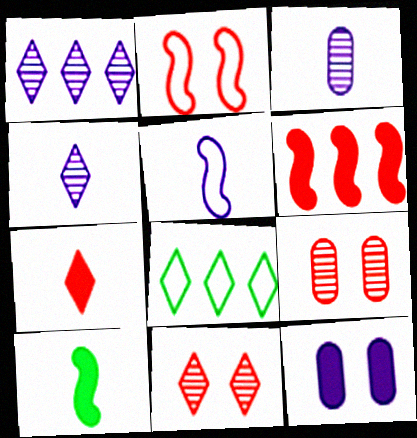[[1, 5, 12]]